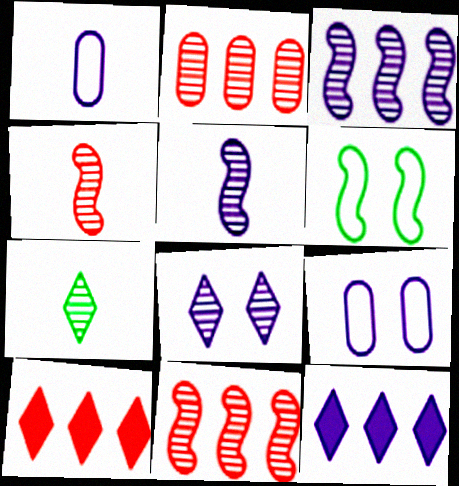[[5, 9, 12]]